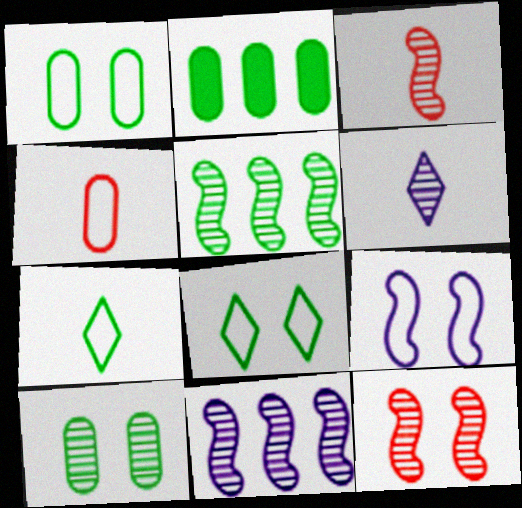[]